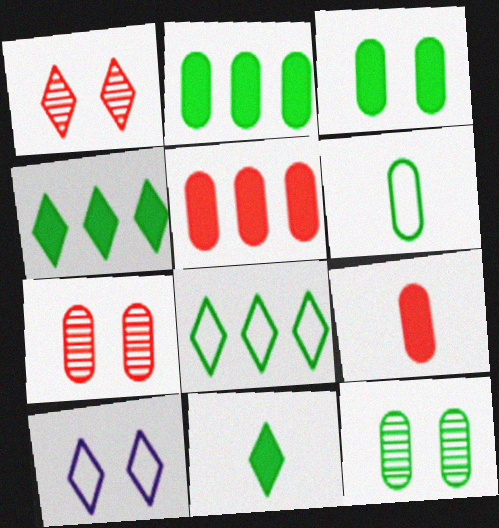[[2, 6, 12]]